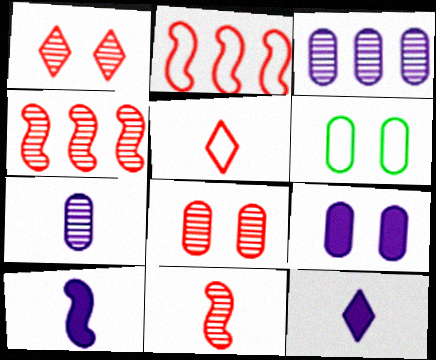[[4, 6, 12], 
[6, 8, 9]]